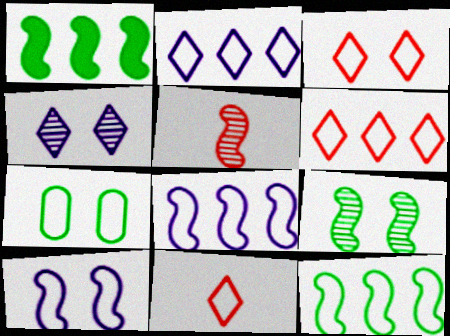[[1, 5, 10], 
[3, 6, 11], 
[3, 7, 10], 
[7, 8, 11]]